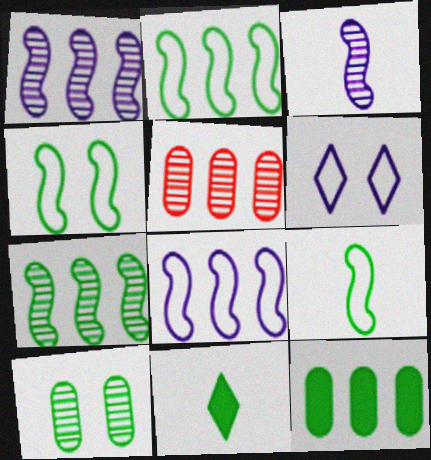[[2, 4, 9], 
[2, 10, 11]]